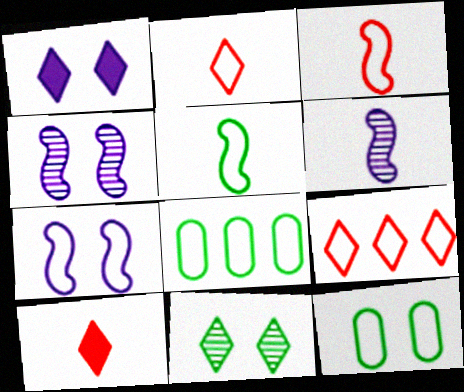[[2, 7, 8], 
[4, 8, 10]]